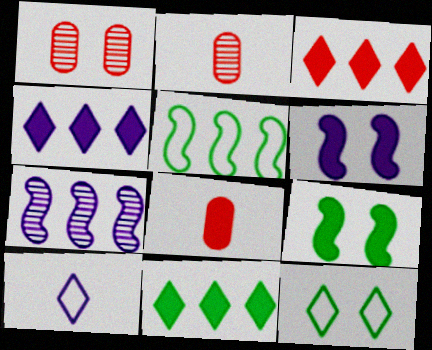[[1, 6, 12], 
[3, 4, 11], 
[4, 8, 9], 
[6, 8, 11], 
[7, 8, 12]]